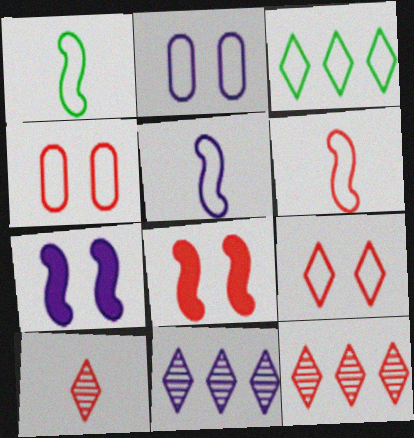[[1, 5, 6], 
[2, 3, 6], 
[3, 4, 5]]